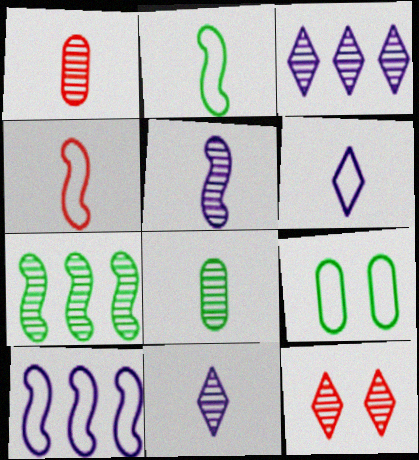[]